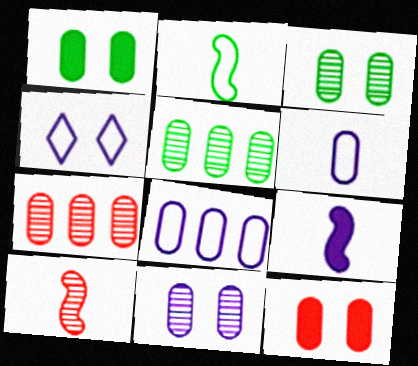[[1, 6, 7], 
[2, 9, 10], 
[5, 6, 12]]